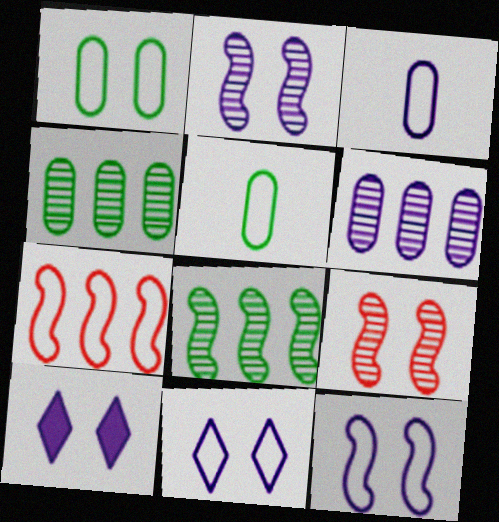[[1, 9, 10], 
[5, 7, 11]]